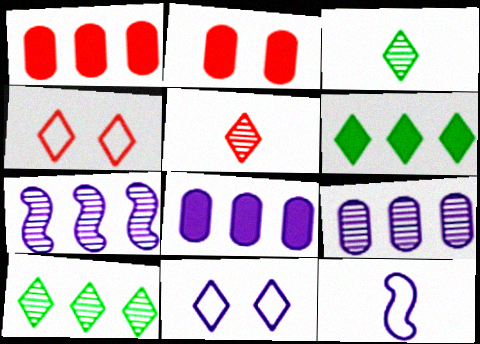[[2, 10, 12], 
[5, 6, 11]]